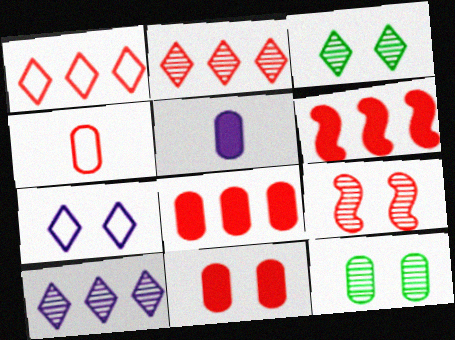[]